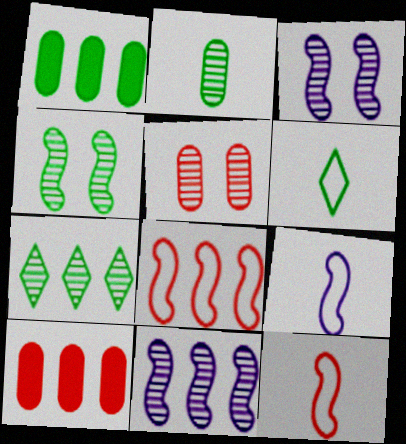[[1, 4, 6], 
[2, 4, 7], 
[3, 6, 10]]